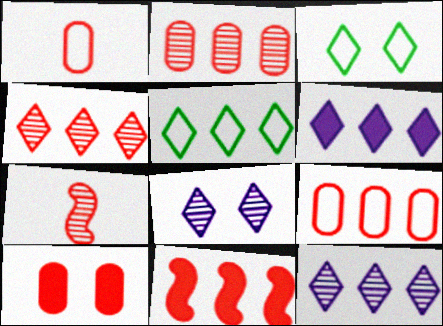[[1, 2, 10], 
[4, 5, 6], 
[4, 9, 11]]